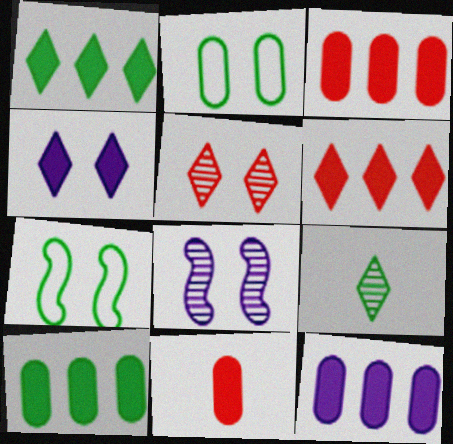[[3, 10, 12], 
[7, 9, 10]]